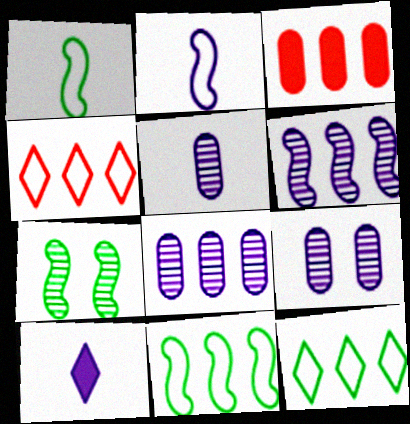[[2, 5, 10], 
[3, 6, 12], 
[5, 8, 9]]